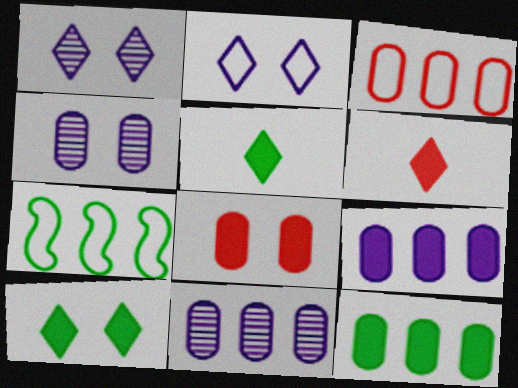[[3, 11, 12], 
[4, 6, 7]]